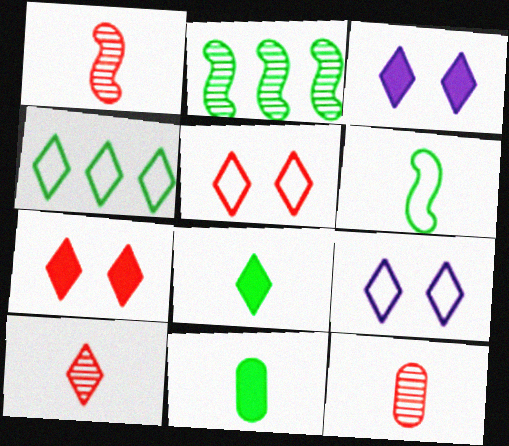[[1, 10, 12], 
[3, 4, 10]]